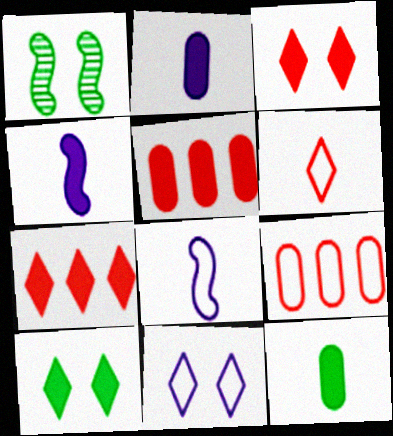[[4, 5, 10]]